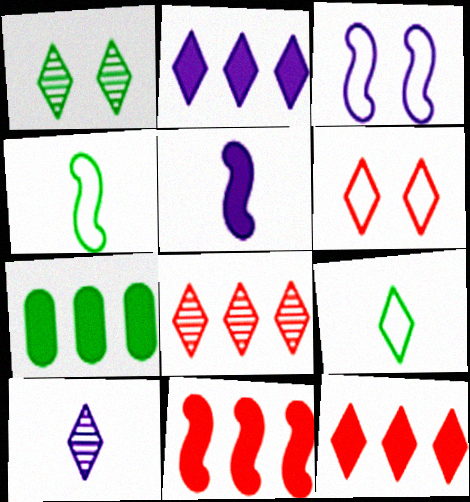[[1, 4, 7], 
[1, 8, 10], 
[2, 7, 11]]